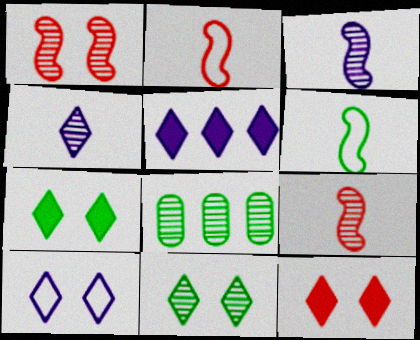[[1, 4, 8], 
[4, 5, 10], 
[6, 7, 8], 
[10, 11, 12]]